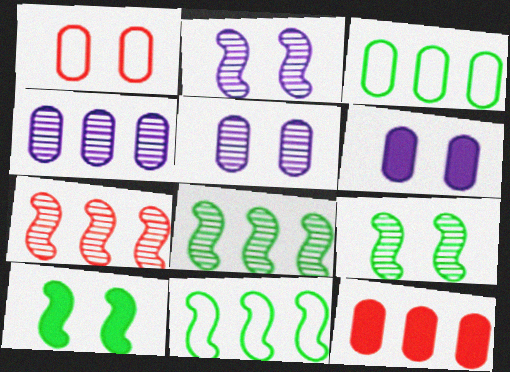[[3, 4, 12]]